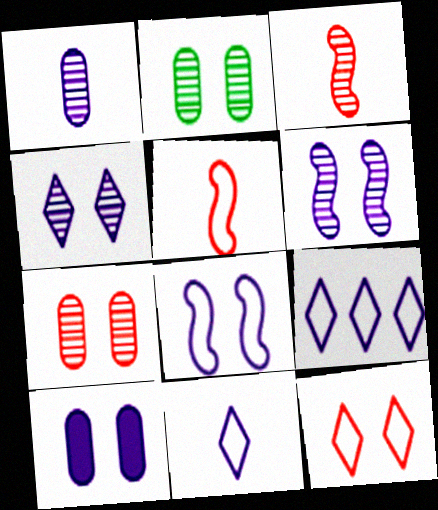[[4, 8, 10]]